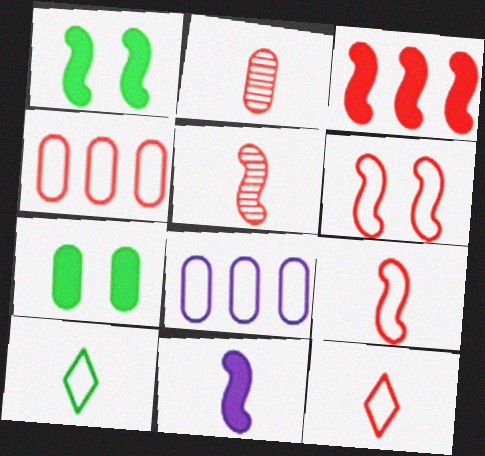[[1, 3, 11], 
[2, 7, 8], 
[2, 10, 11], 
[3, 5, 6], 
[4, 6, 12], 
[6, 8, 10]]